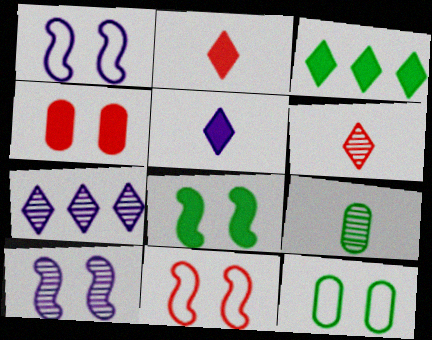[[8, 10, 11]]